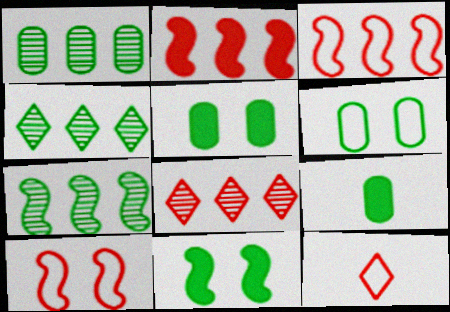[[1, 4, 7], 
[1, 6, 9]]